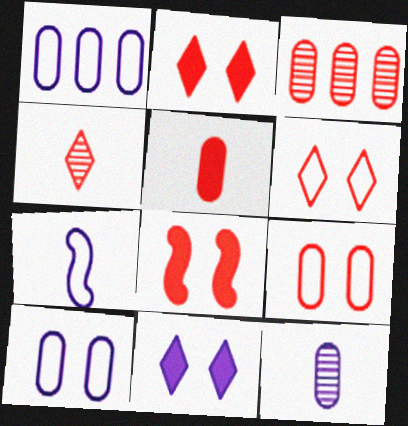[[3, 5, 9]]